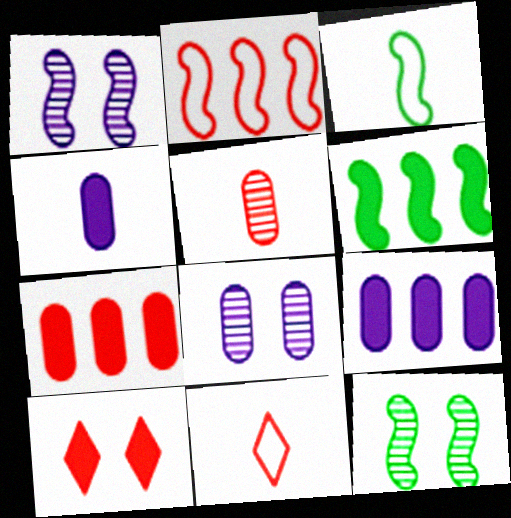[[2, 5, 10], 
[3, 6, 12], 
[4, 6, 10], 
[6, 8, 11], 
[9, 11, 12]]